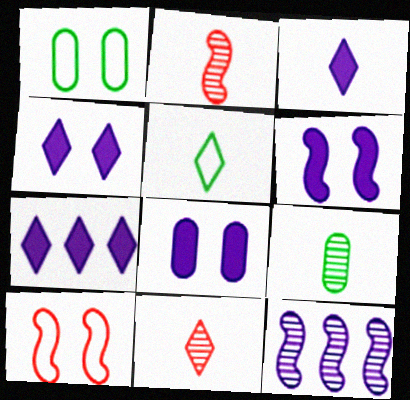[[1, 2, 7], 
[3, 4, 7], 
[3, 5, 11], 
[4, 6, 8], 
[7, 9, 10]]